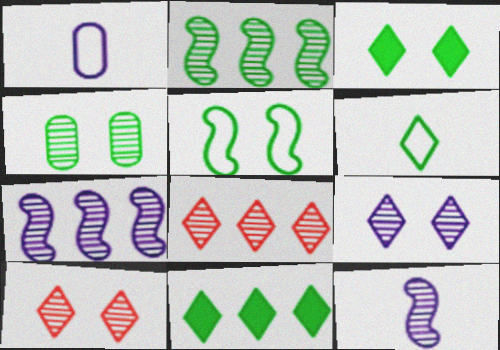[[3, 4, 5], 
[4, 8, 12]]